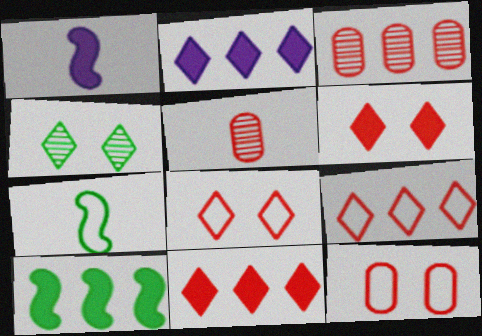[]